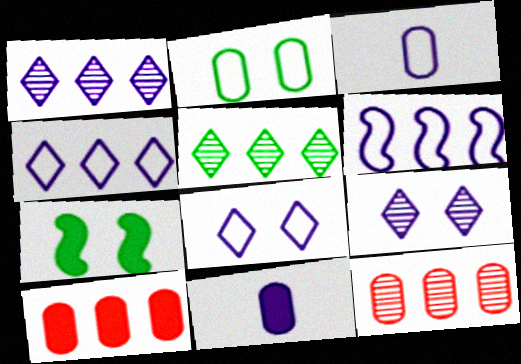[[2, 11, 12], 
[3, 6, 8], 
[5, 6, 10], 
[6, 9, 11]]